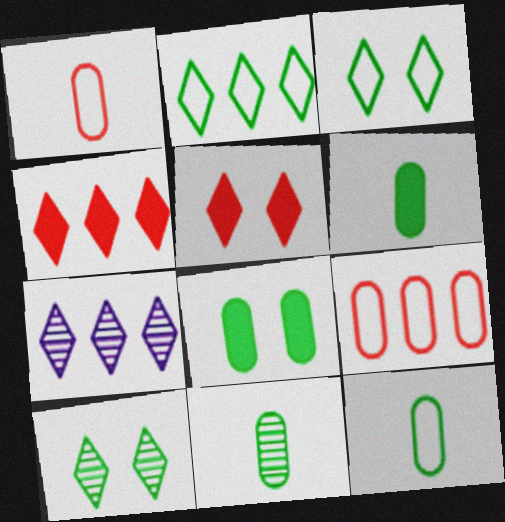[[2, 4, 7], 
[6, 11, 12]]